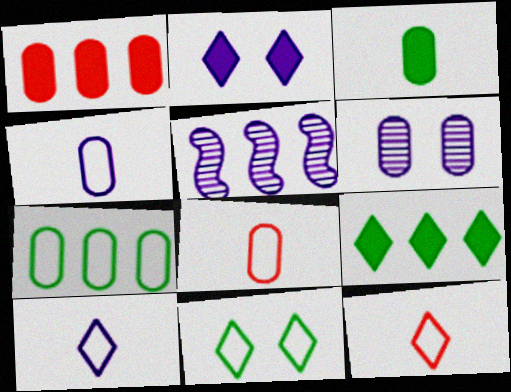[[2, 4, 5]]